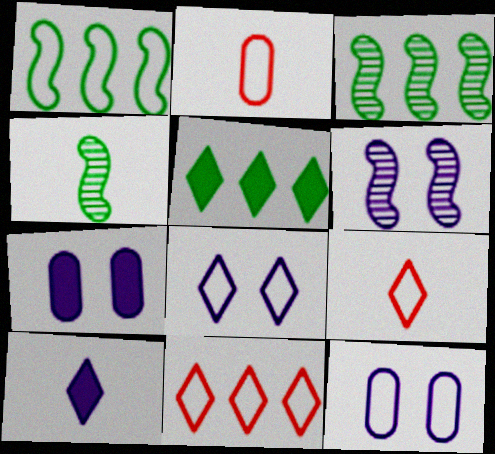[[1, 2, 8], 
[1, 9, 12], 
[2, 4, 10], 
[2, 5, 6], 
[3, 7, 9], 
[4, 7, 11], 
[6, 7, 8]]